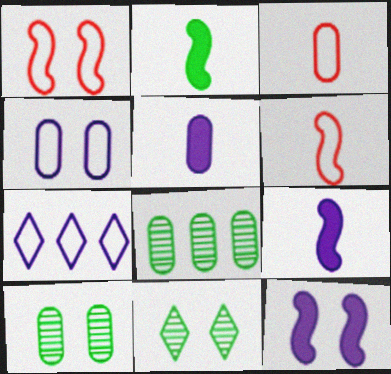[]